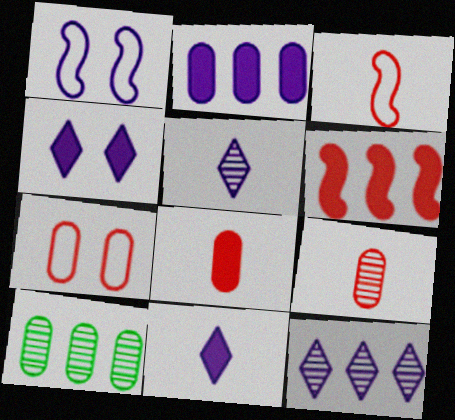[[1, 2, 5], 
[3, 4, 10]]